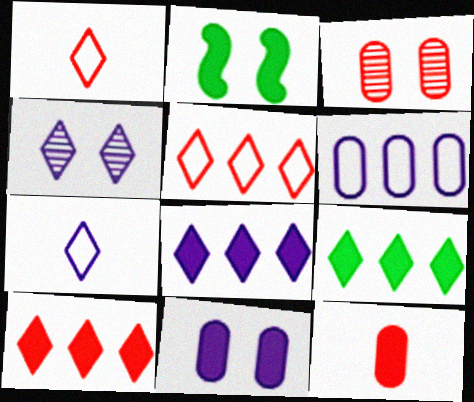[[1, 4, 9], 
[2, 8, 12], 
[4, 7, 8], 
[8, 9, 10]]